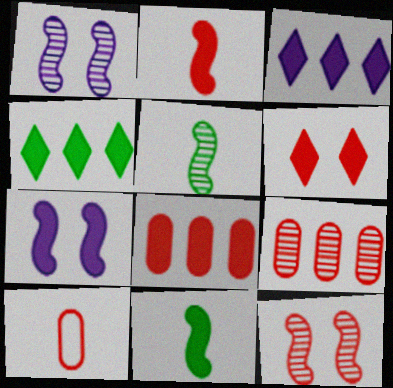[[1, 4, 10], 
[2, 6, 8]]